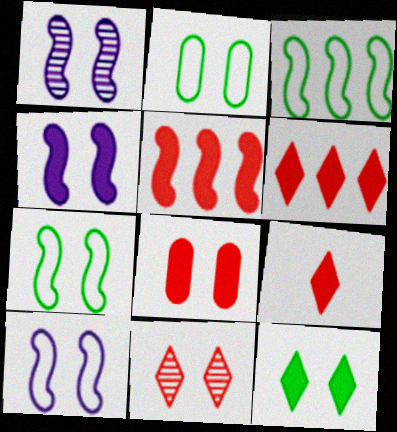[[1, 4, 10], 
[2, 4, 11], 
[4, 8, 12], 
[5, 8, 9]]